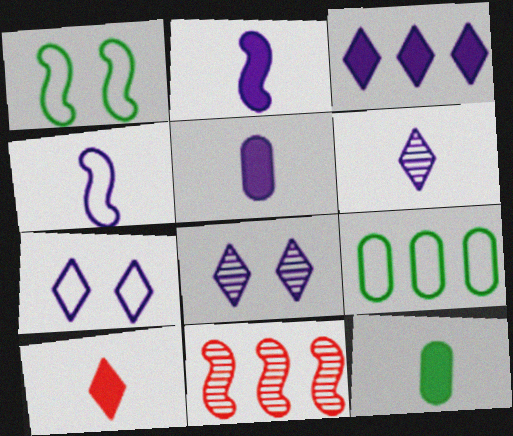[[1, 2, 11], 
[2, 10, 12], 
[3, 6, 7], 
[3, 9, 11], 
[4, 5, 6], 
[7, 11, 12]]